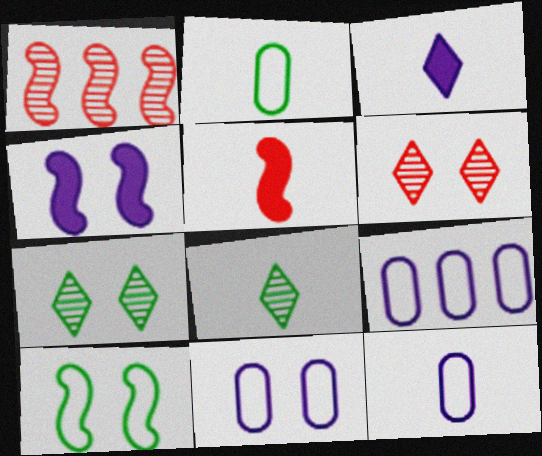[[5, 7, 9], 
[5, 8, 12], 
[9, 11, 12]]